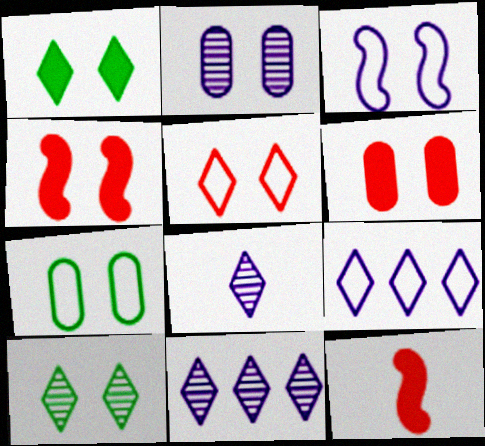[[2, 6, 7], 
[3, 5, 7], 
[3, 6, 10], 
[7, 11, 12]]